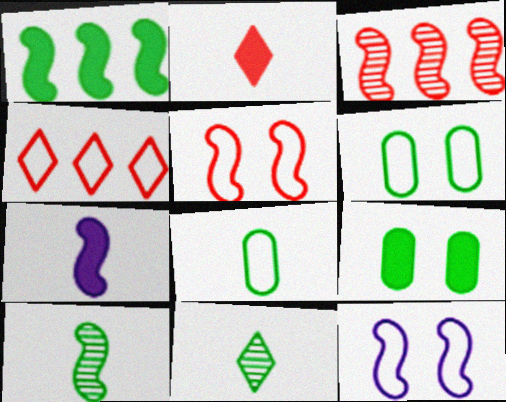[[1, 6, 11], 
[4, 8, 12]]